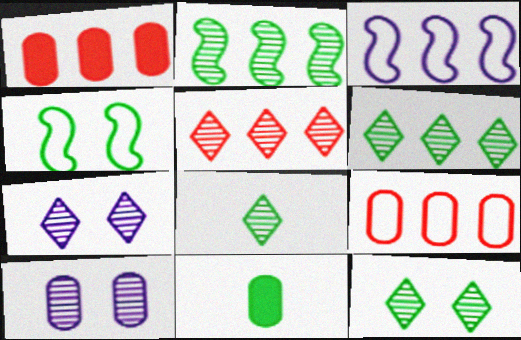[[1, 3, 6], 
[4, 6, 11], 
[5, 7, 8], 
[6, 8, 12], 
[9, 10, 11]]